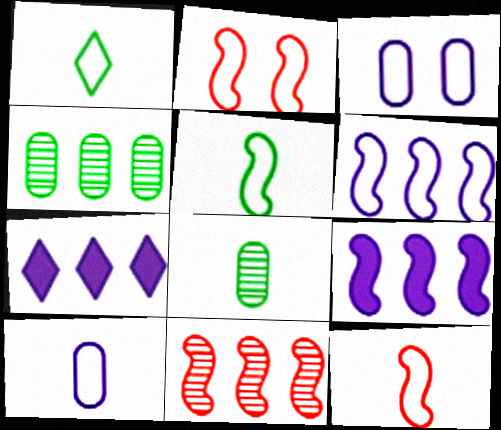[[1, 10, 12], 
[2, 5, 6], 
[2, 7, 8]]